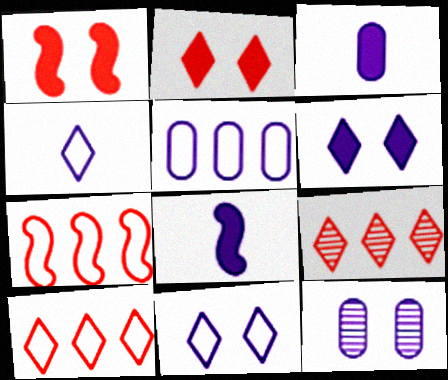[[3, 5, 12]]